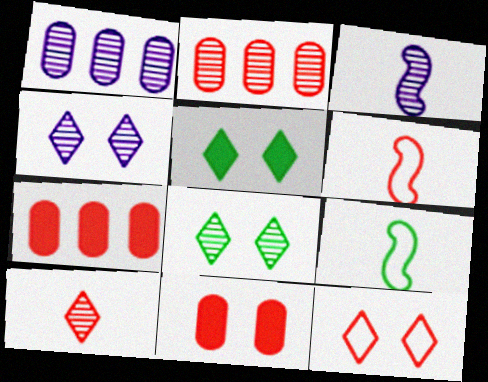[[1, 3, 4], 
[1, 5, 6], 
[2, 3, 8], 
[4, 5, 12], 
[4, 7, 9]]